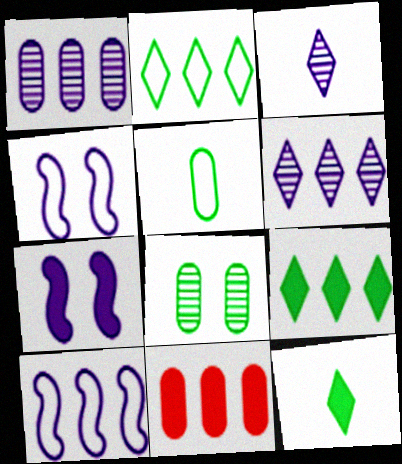[[7, 11, 12]]